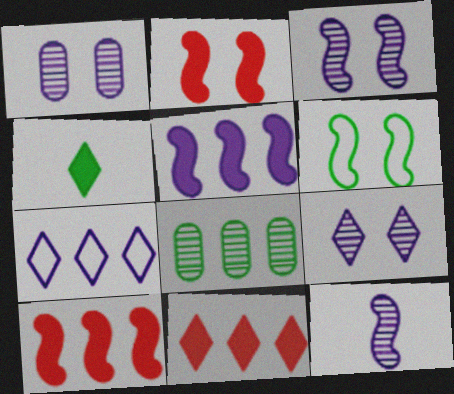[[1, 3, 9], 
[2, 3, 6], 
[4, 6, 8], 
[6, 10, 12], 
[7, 8, 10]]